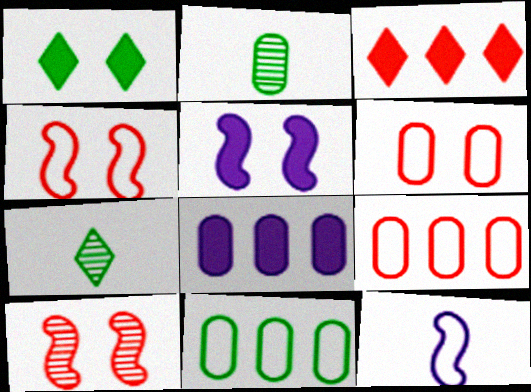[[2, 6, 8], 
[4, 7, 8], 
[5, 7, 9]]